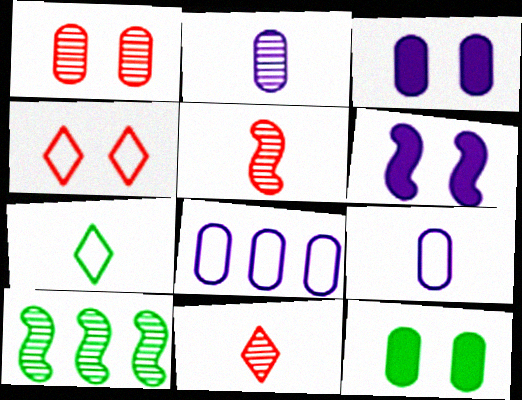[[2, 3, 8], 
[7, 10, 12]]